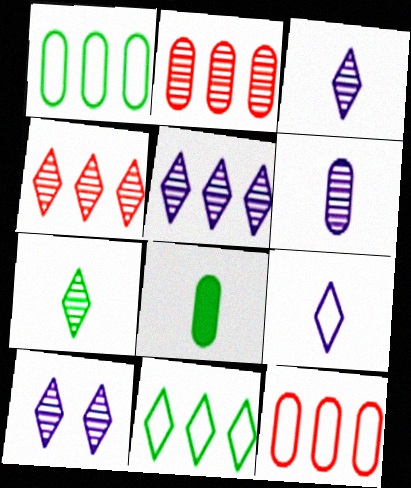[[3, 5, 10], 
[4, 7, 10]]